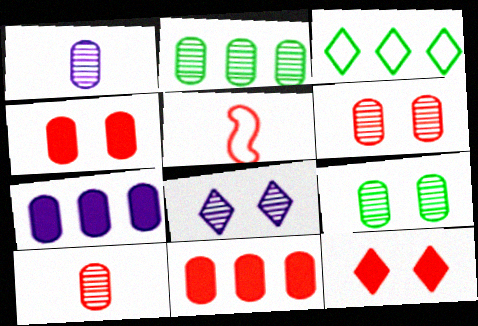[[1, 2, 6]]